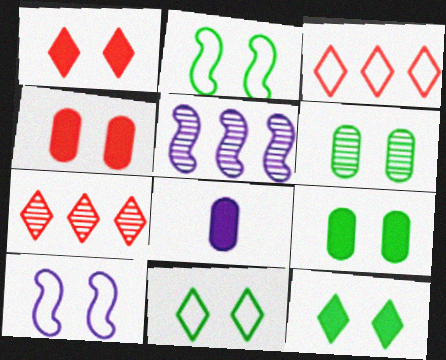[[1, 6, 10], 
[2, 6, 12], 
[2, 7, 8]]